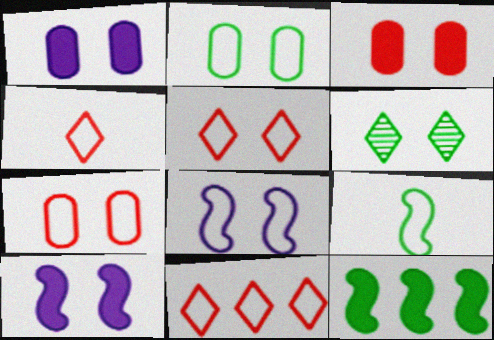[[2, 5, 8], 
[3, 6, 8], 
[4, 5, 11], 
[6, 7, 10]]